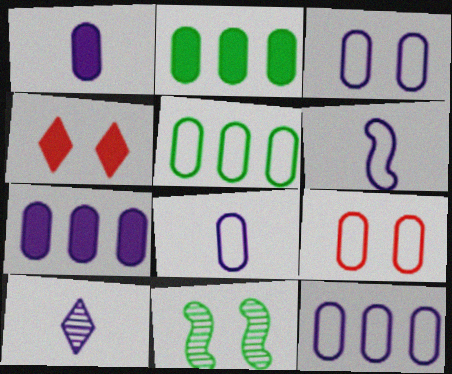[[1, 6, 10], 
[3, 4, 11], 
[3, 8, 12], 
[5, 8, 9]]